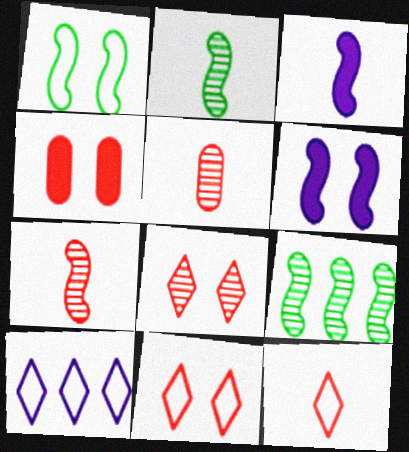[[2, 4, 10]]